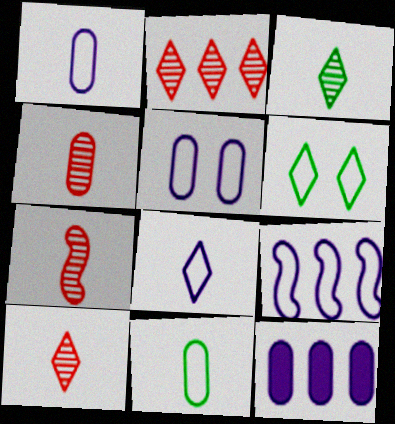[[4, 7, 10], 
[5, 8, 9], 
[6, 7, 12]]